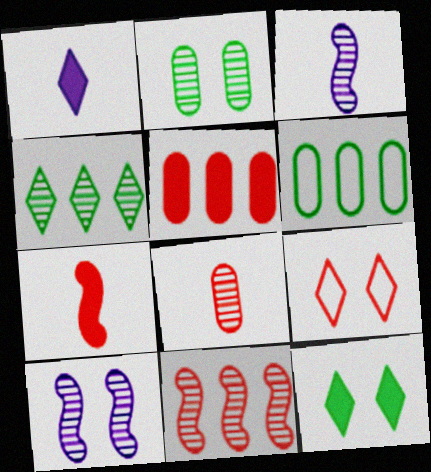[[1, 4, 9], 
[4, 8, 10]]